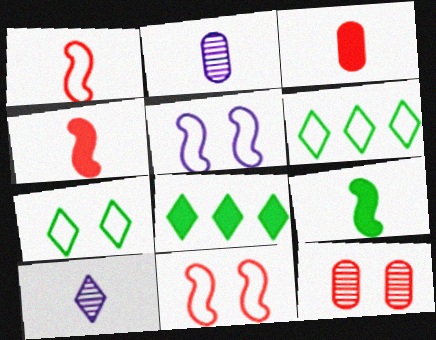[[2, 8, 11]]